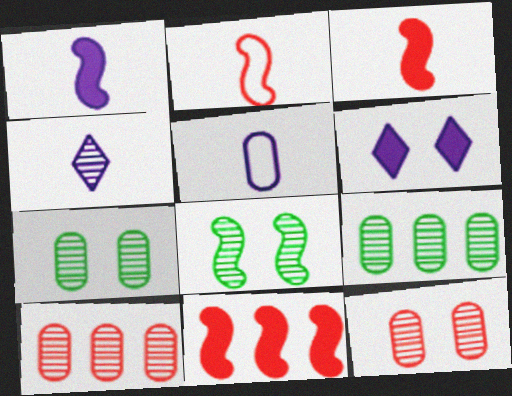[[1, 4, 5], 
[2, 6, 9], 
[4, 8, 10]]